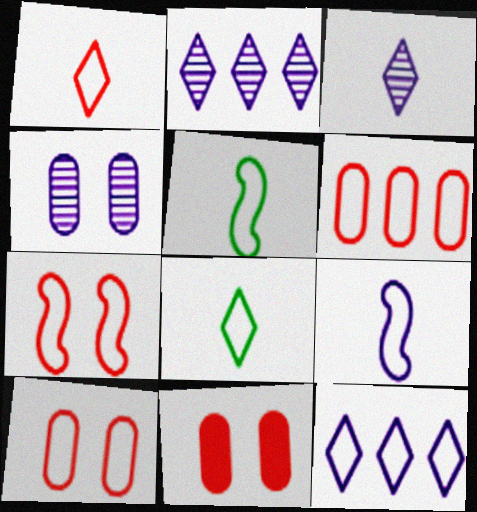[[1, 6, 7], 
[2, 5, 11], 
[5, 10, 12]]